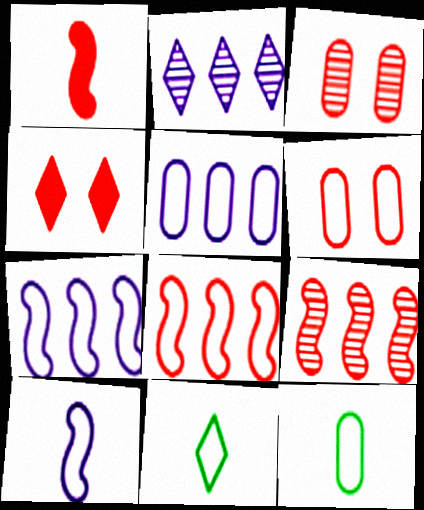[[2, 4, 11], 
[5, 6, 12], 
[6, 7, 11]]